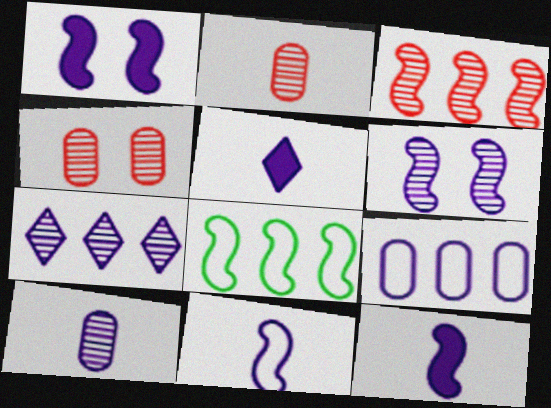[[4, 5, 8], 
[5, 6, 9], 
[5, 10, 11], 
[6, 7, 10]]